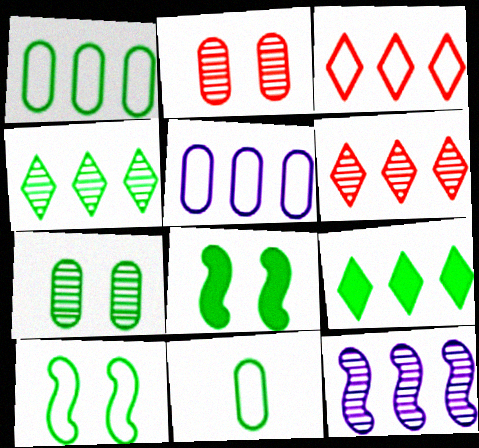[[4, 8, 11]]